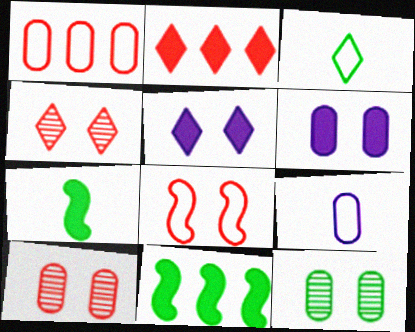[[2, 6, 7], 
[3, 11, 12], 
[4, 9, 11], 
[5, 8, 12]]